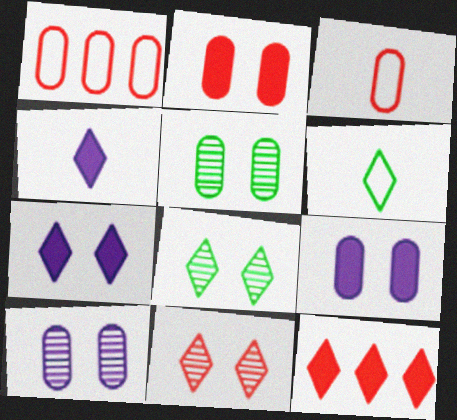[]